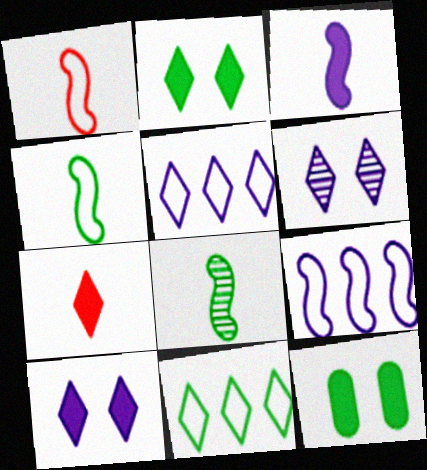[[1, 3, 8], 
[6, 7, 11], 
[8, 11, 12]]